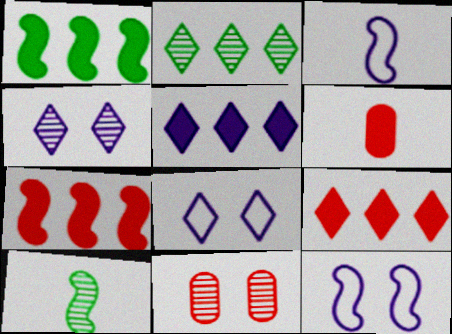[[2, 6, 12], 
[7, 10, 12]]